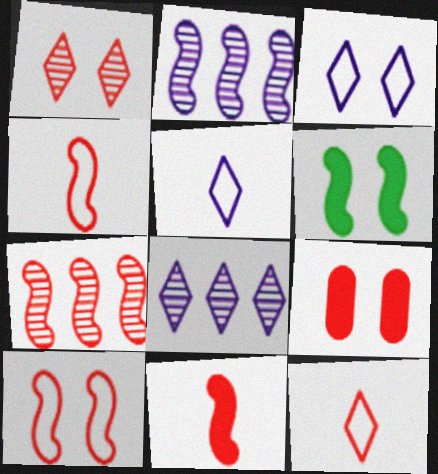[[1, 9, 10], 
[2, 4, 6], 
[7, 9, 12], 
[7, 10, 11]]